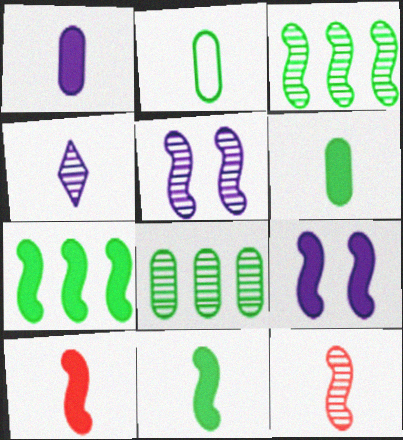[[2, 4, 10], 
[3, 5, 12], 
[7, 9, 10]]